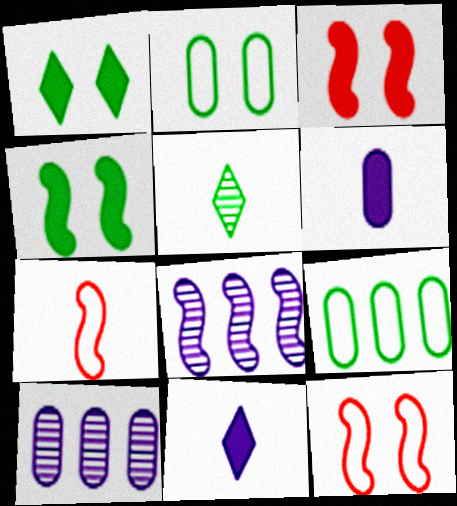[[1, 7, 10], 
[4, 5, 9], 
[4, 7, 8], 
[5, 6, 7]]